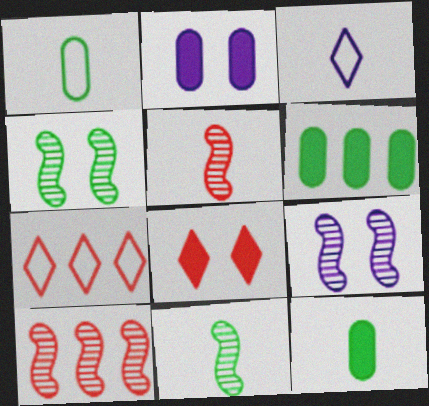[[2, 7, 11], 
[3, 5, 12], 
[7, 9, 12], 
[9, 10, 11]]